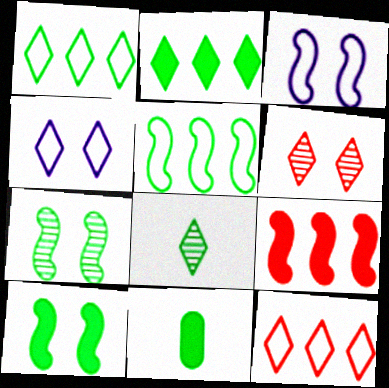[[1, 7, 11], 
[2, 10, 11]]